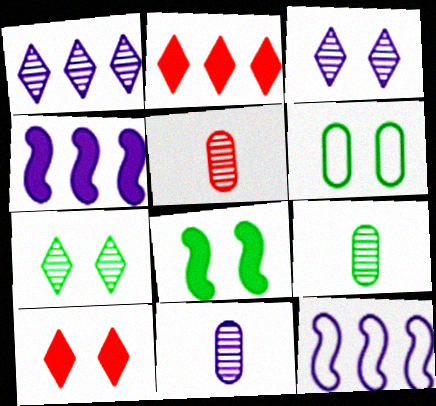[[5, 9, 11], 
[6, 7, 8], 
[9, 10, 12]]